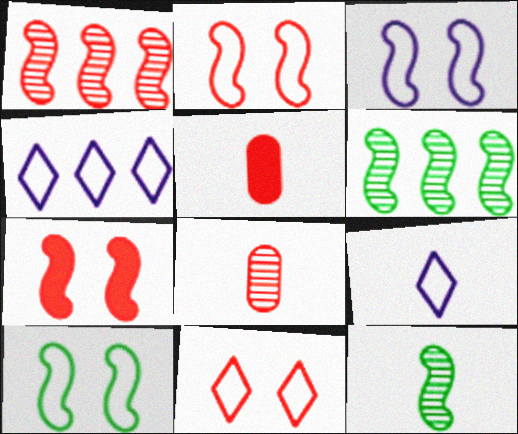[[1, 5, 11], 
[2, 3, 10], 
[5, 9, 12]]